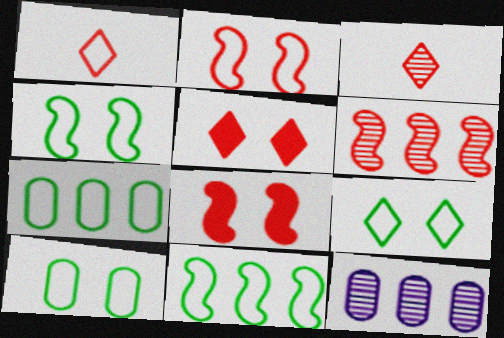[[4, 9, 10]]